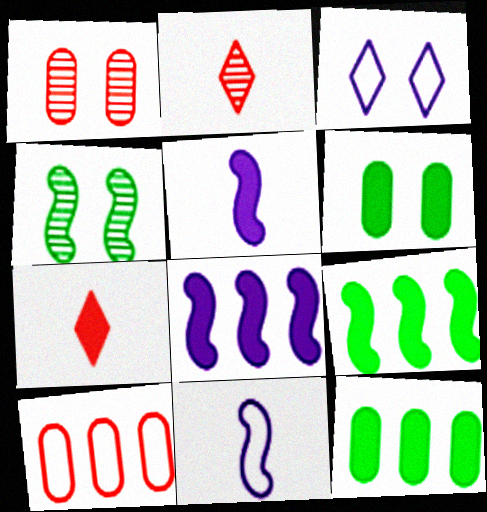[[6, 7, 8]]